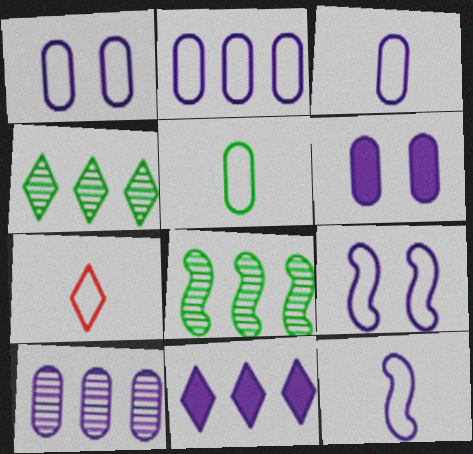[[1, 2, 3], 
[3, 6, 10], 
[5, 7, 12], 
[6, 7, 8]]